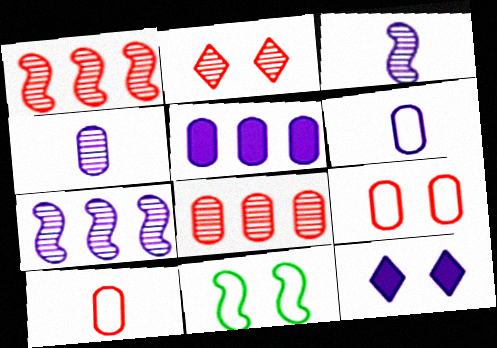[[6, 7, 12]]